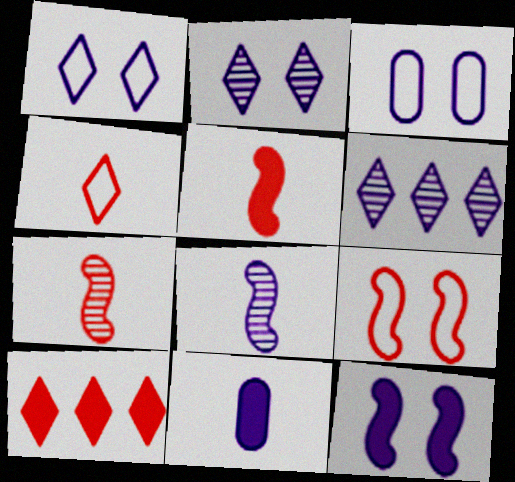[[2, 3, 12]]